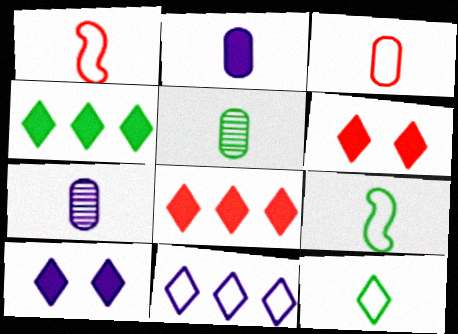[[2, 3, 5]]